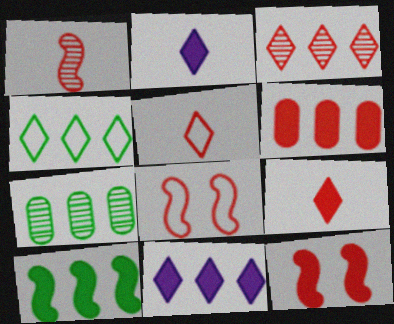[[2, 7, 8], 
[3, 4, 11], 
[4, 7, 10], 
[6, 9, 12], 
[6, 10, 11]]